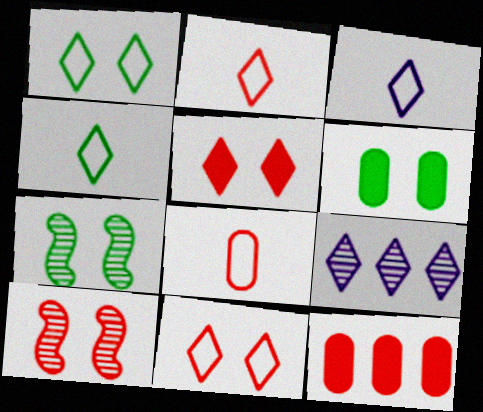[[1, 6, 7], 
[2, 3, 4], 
[2, 10, 12], 
[3, 7, 12], 
[4, 5, 9]]